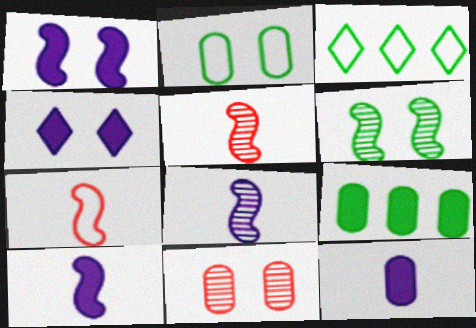[[3, 10, 11]]